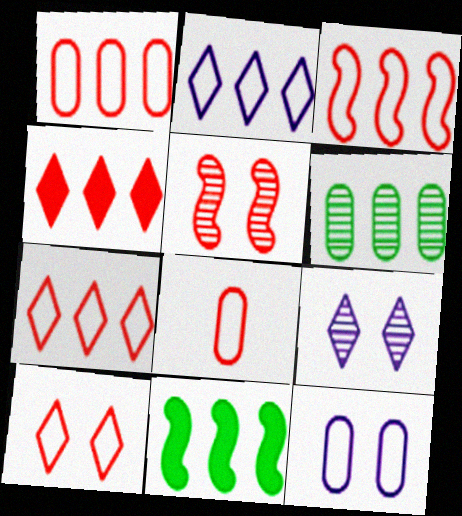[[1, 3, 7], 
[3, 8, 10], 
[4, 5, 8], 
[8, 9, 11]]